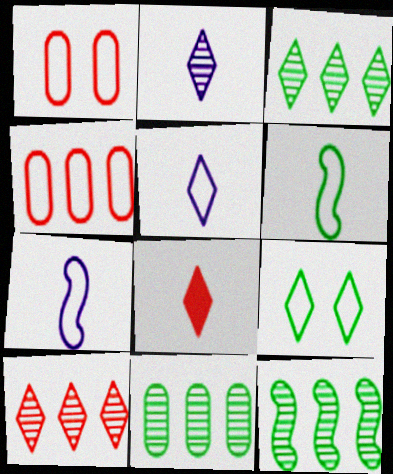[[3, 11, 12], 
[4, 7, 9]]